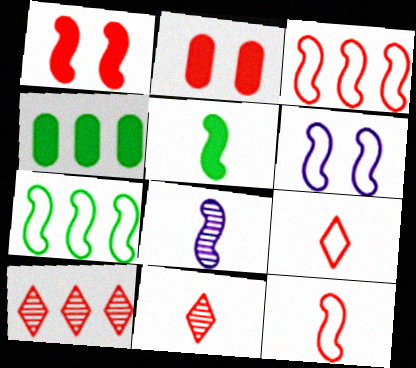[[1, 7, 8], 
[2, 3, 11], 
[2, 10, 12], 
[4, 6, 11], 
[5, 8, 12], 
[6, 7, 12]]